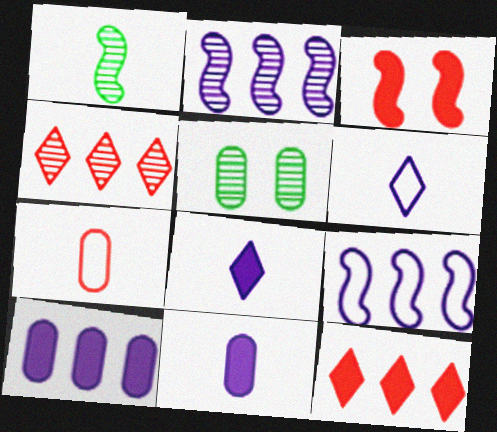[[1, 3, 9], 
[1, 7, 8], 
[3, 4, 7], 
[5, 7, 10]]